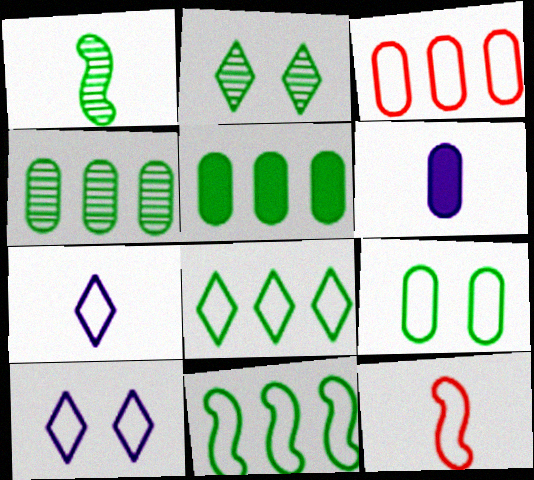[[1, 2, 4]]